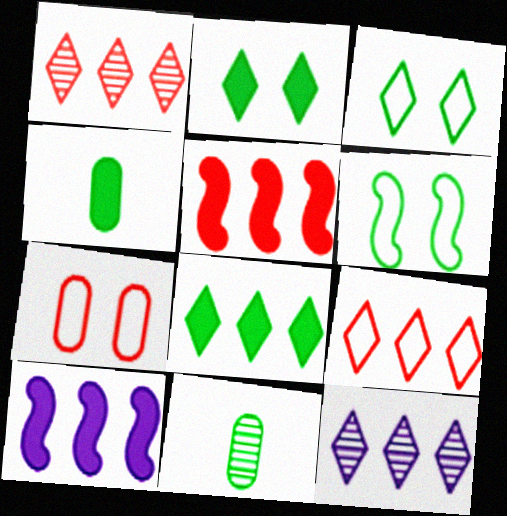[[6, 8, 11], 
[8, 9, 12]]